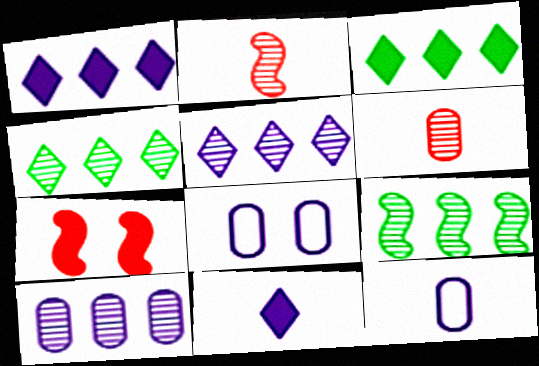[[2, 3, 8], 
[4, 7, 12]]